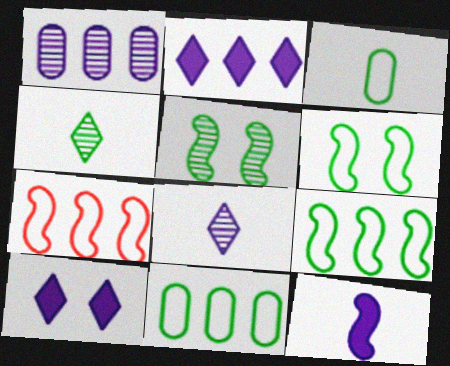[[5, 7, 12]]